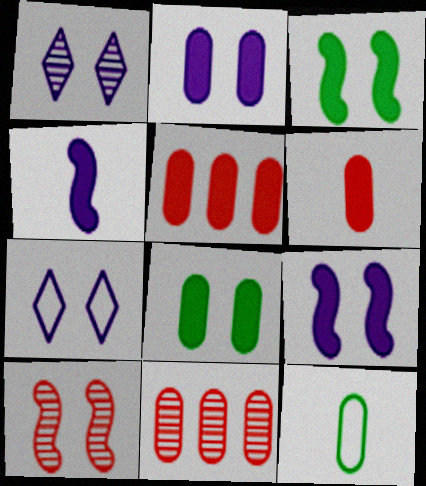[[2, 11, 12], 
[7, 8, 10]]